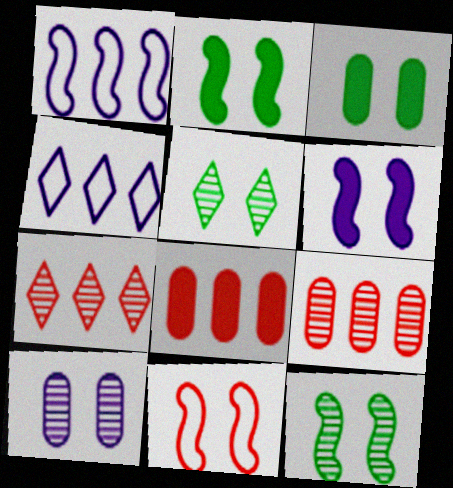[[6, 11, 12]]